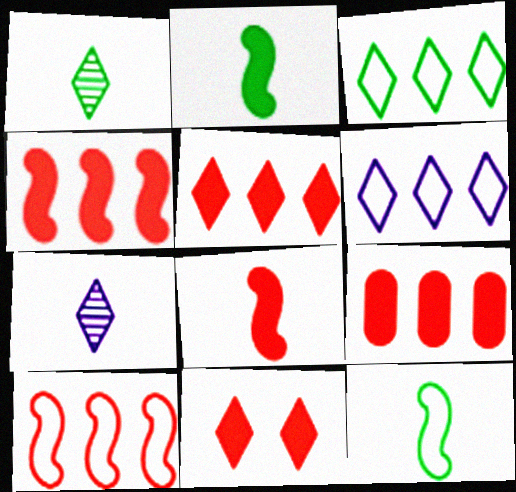[[1, 6, 11], 
[3, 7, 11], 
[4, 5, 9], 
[8, 9, 11]]